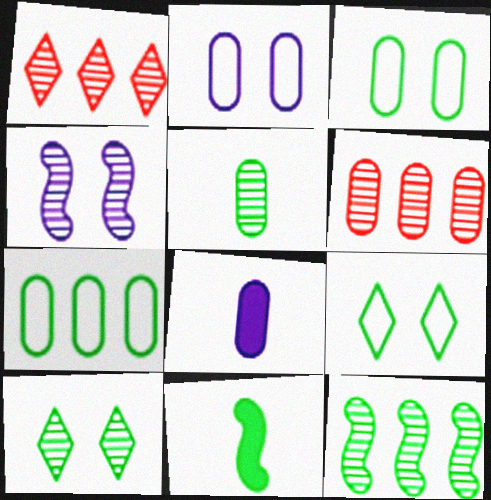[[1, 2, 11], 
[1, 4, 5], 
[3, 6, 8], 
[5, 10, 12], 
[7, 10, 11]]